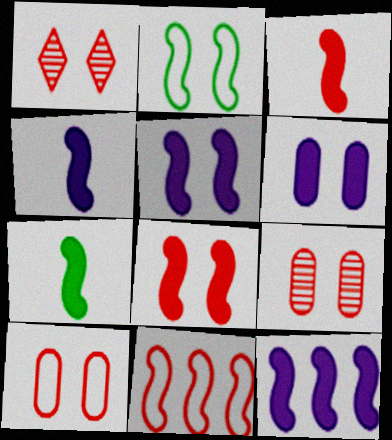[[1, 2, 6], 
[1, 8, 10], 
[3, 4, 7], 
[4, 5, 12], 
[7, 8, 12]]